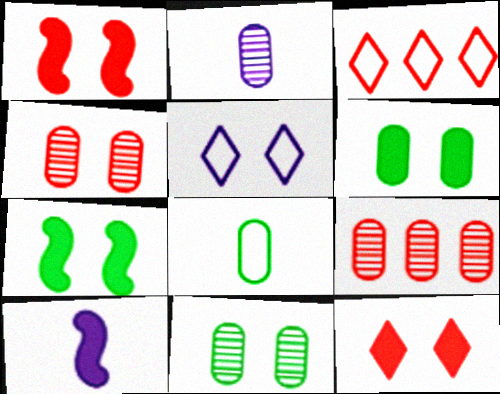[[1, 5, 11], 
[2, 3, 7], 
[2, 9, 11], 
[3, 10, 11], 
[4, 5, 7]]